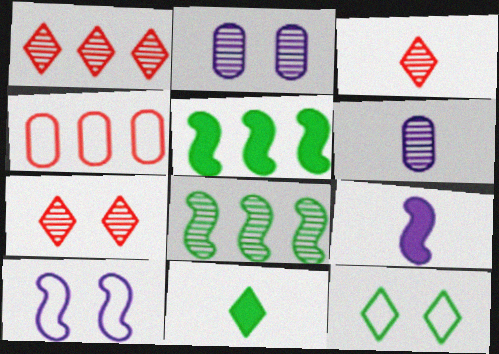[[1, 3, 7], 
[2, 3, 8], 
[6, 7, 8]]